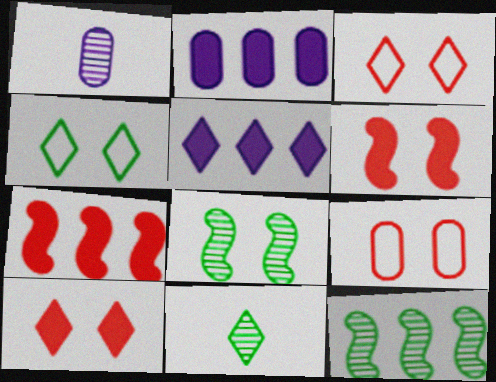[[1, 4, 7], 
[3, 5, 11]]